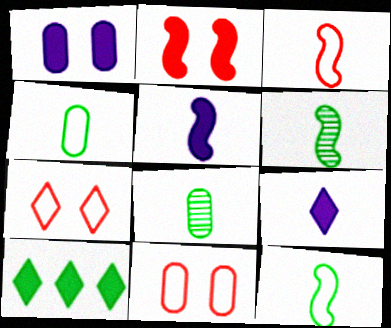[[3, 5, 6], 
[3, 8, 9]]